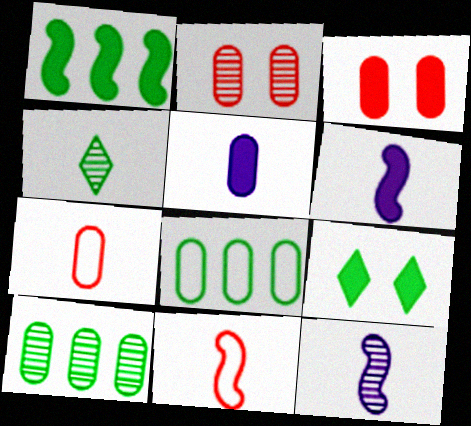[[2, 5, 8], 
[4, 5, 11], 
[4, 6, 7]]